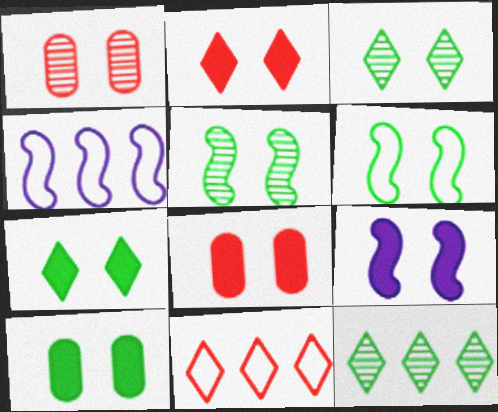[[2, 9, 10], 
[3, 6, 10], 
[7, 8, 9]]